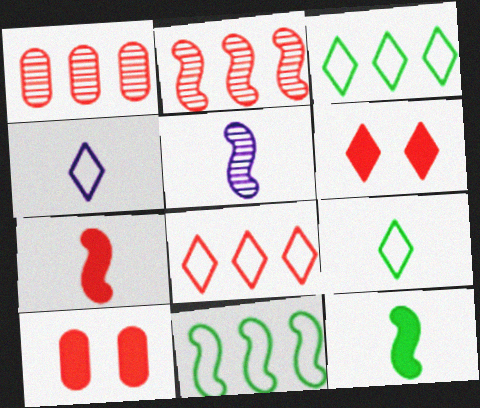[[3, 5, 10]]